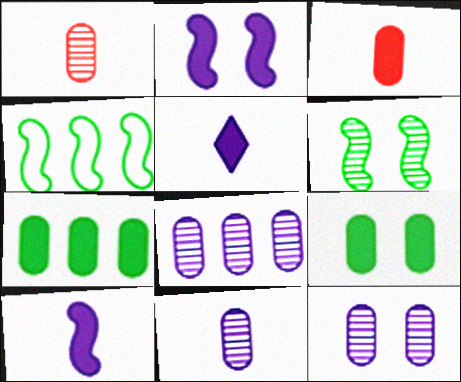[[8, 11, 12]]